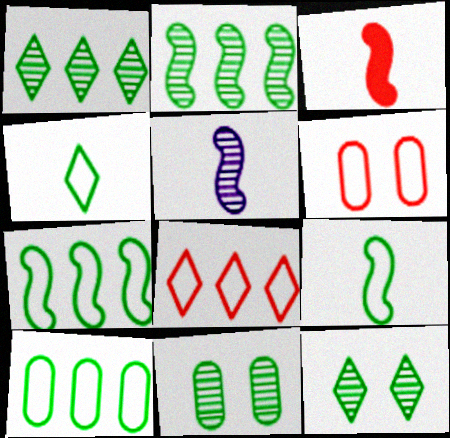[[3, 5, 9]]